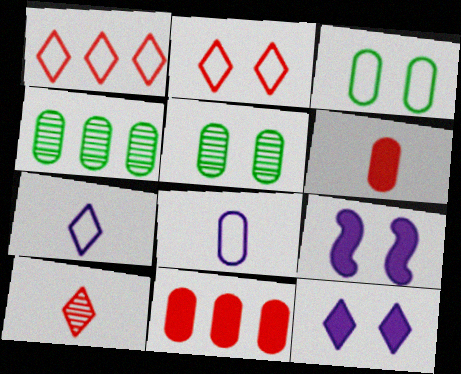[[2, 5, 9], 
[5, 8, 11]]